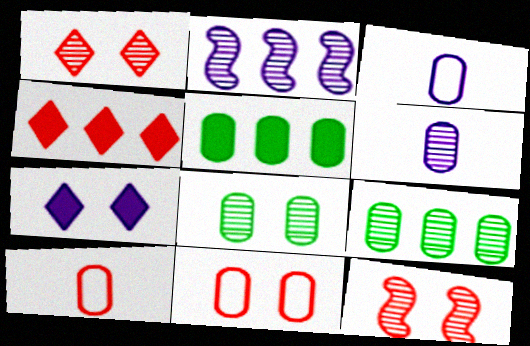[[2, 3, 7], 
[4, 10, 12], 
[5, 6, 11]]